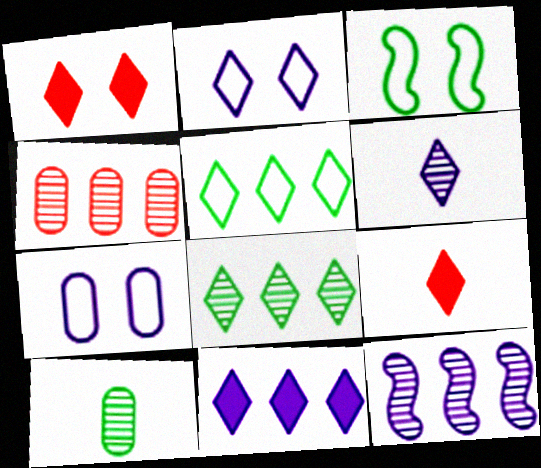[[1, 5, 6], 
[2, 6, 11], 
[2, 8, 9], 
[4, 8, 12]]